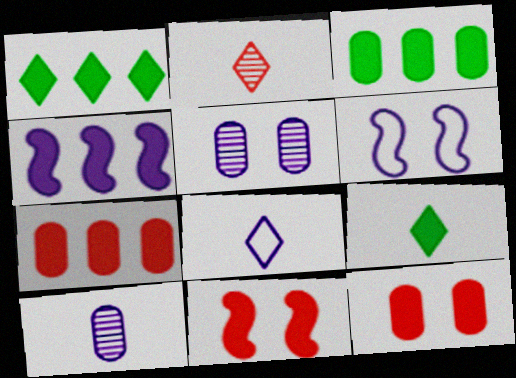[[1, 4, 7], 
[2, 3, 6], 
[2, 8, 9], 
[4, 5, 8], 
[4, 9, 12]]